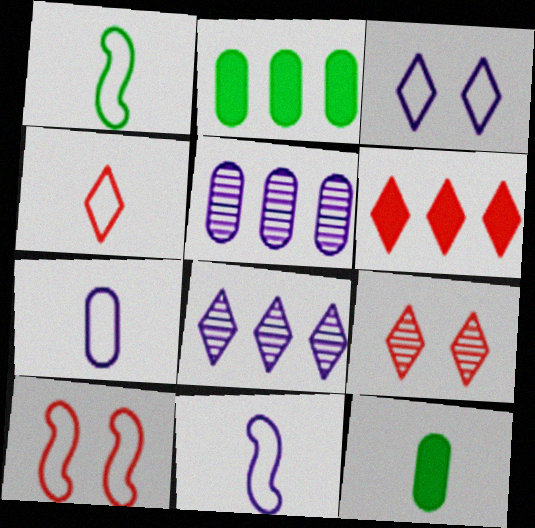[[1, 4, 7], 
[2, 9, 11], 
[4, 6, 9], 
[8, 10, 12]]